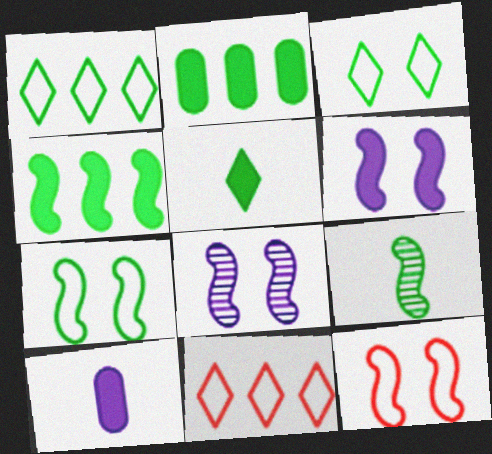[[2, 3, 9], 
[4, 7, 9]]